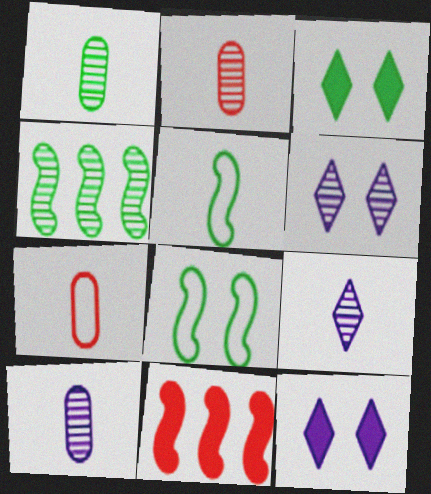[[1, 2, 10], 
[2, 4, 6], 
[4, 7, 12]]